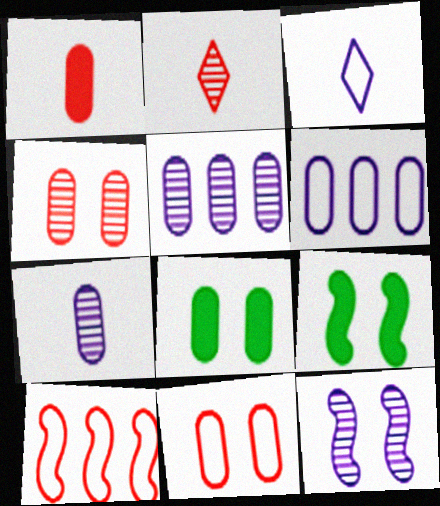[[2, 6, 9]]